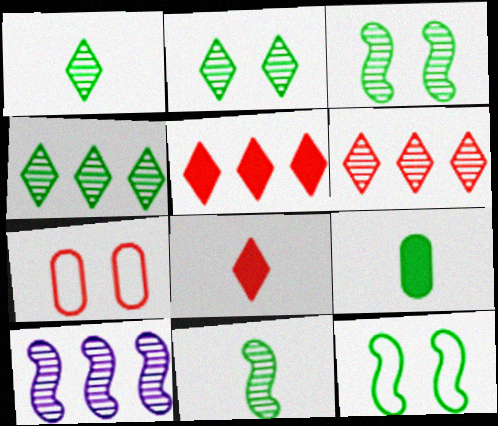[[1, 2, 4], 
[4, 9, 12]]